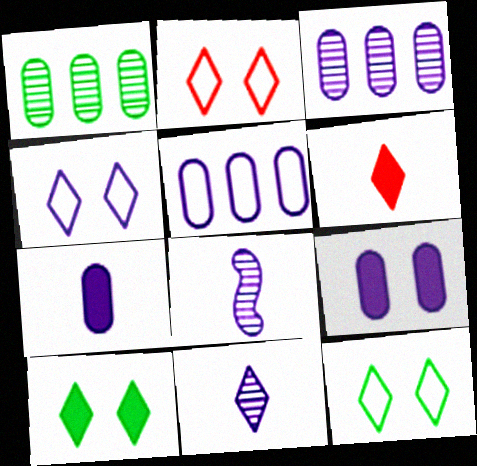[[2, 4, 12]]